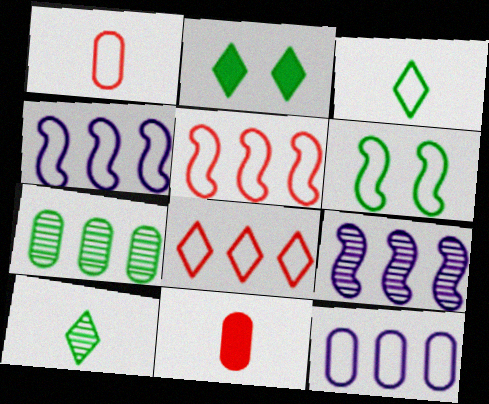[[1, 2, 9]]